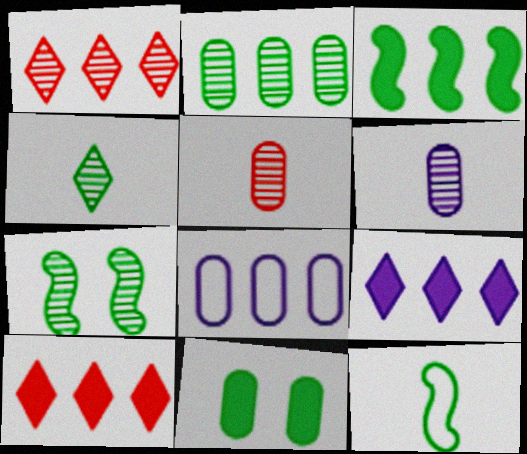[[1, 3, 8], 
[1, 6, 7], 
[2, 4, 7], 
[3, 7, 12], 
[5, 8, 11]]